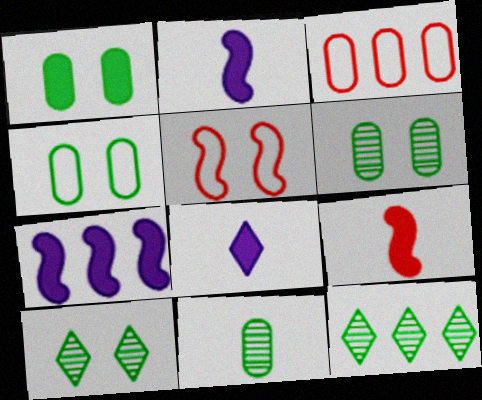[[1, 4, 6], 
[2, 3, 10], 
[3, 7, 12]]